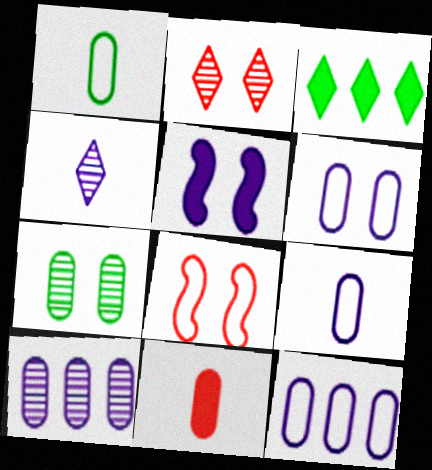[[3, 5, 11], 
[4, 5, 12], 
[6, 9, 12], 
[7, 11, 12]]